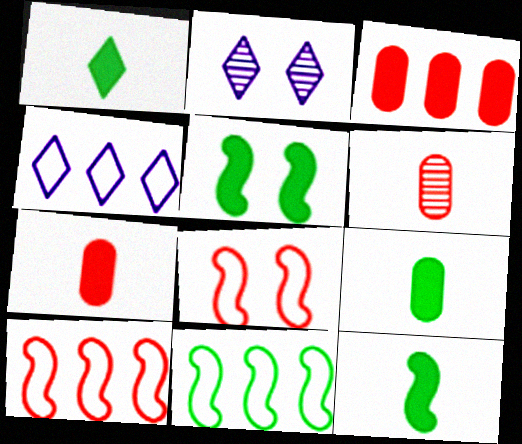[[1, 9, 12], 
[2, 7, 11], 
[2, 9, 10], 
[4, 5, 6]]